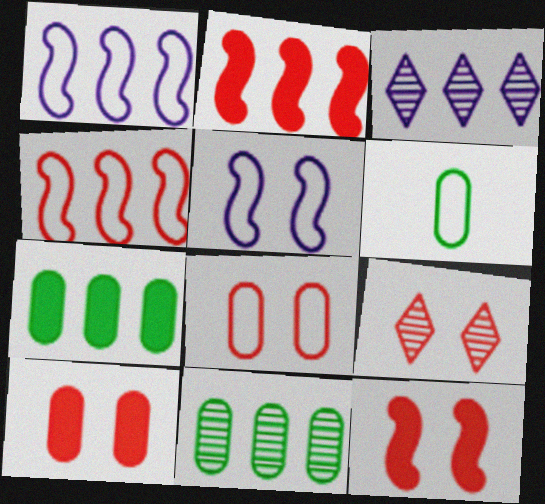[[3, 4, 7], 
[3, 6, 12], 
[8, 9, 12]]